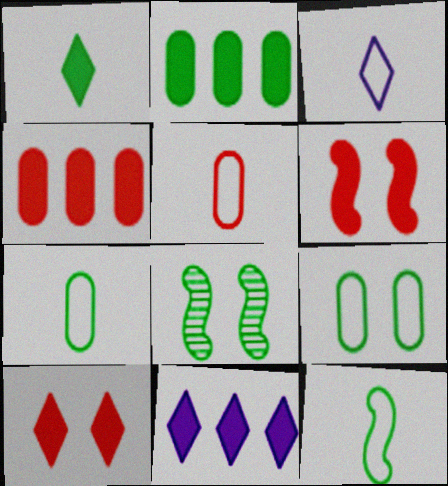[[1, 10, 11], 
[3, 4, 8], 
[3, 5, 12], 
[5, 8, 11]]